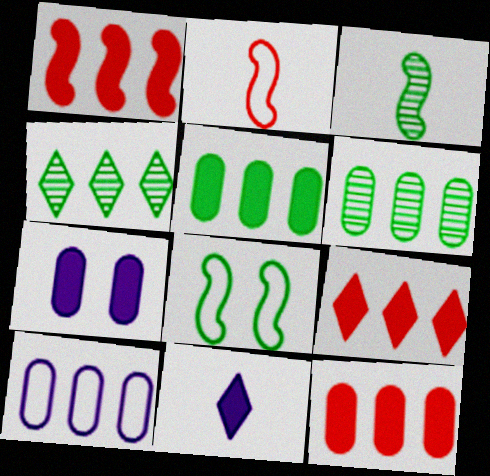[[1, 4, 10], 
[1, 9, 12], 
[2, 4, 7], 
[6, 10, 12]]